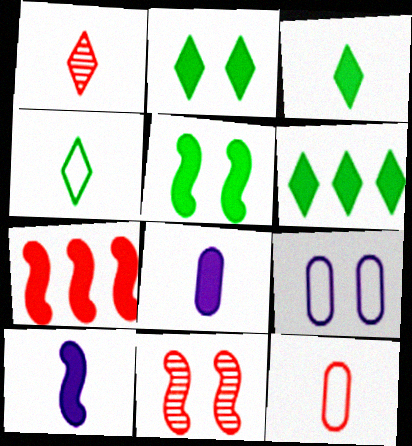[[2, 3, 6], 
[2, 7, 8], 
[2, 9, 11], 
[5, 7, 10]]